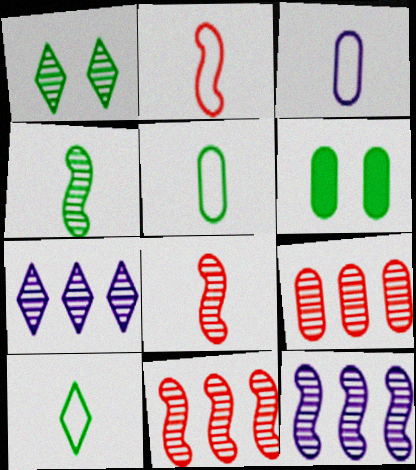[[2, 3, 10], 
[2, 6, 7], 
[3, 6, 9]]